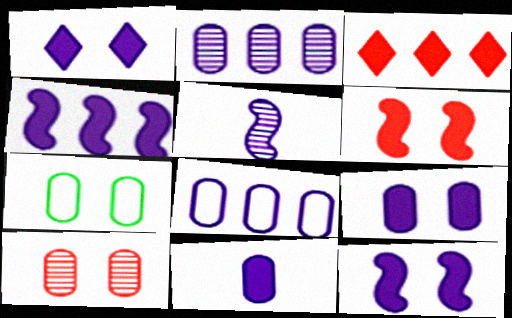[[1, 4, 11], 
[1, 5, 8], 
[1, 9, 12], 
[3, 5, 7], 
[7, 9, 10]]